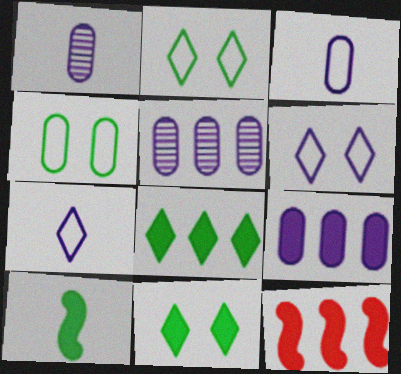[[1, 2, 12], 
[8, 9, 12]]